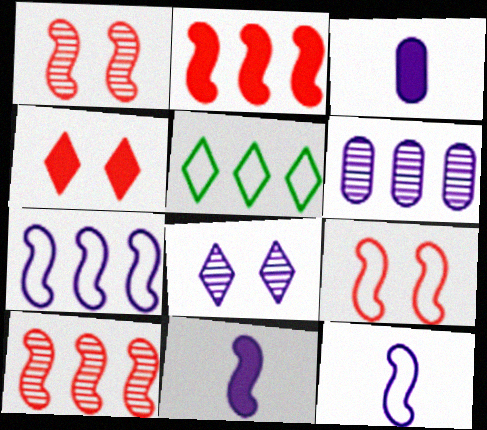[[1, 3, 5], 
[2, 5, 6], 
[3, 7, 8]]